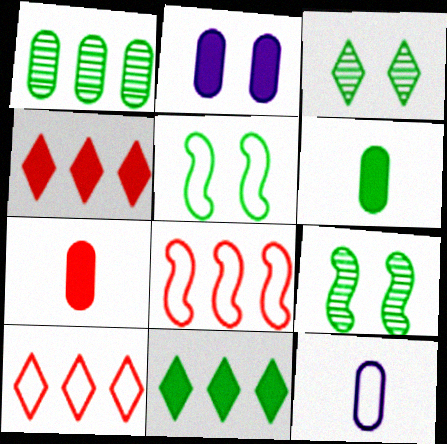[[4, 9, 12], 
[5, 10, 12]]